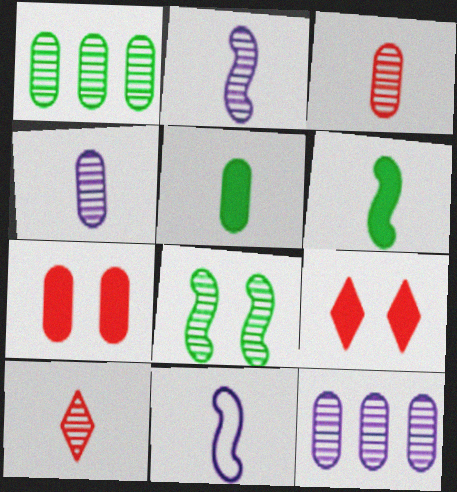[[1, 9, 11], 
[5, 10, 11], 
[8, 10, 12]]